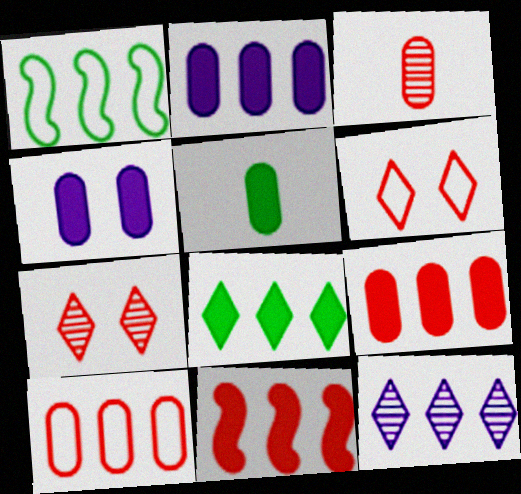[[1, 9, 12], 
[2, 8, 11], 
[3, 6, 11], 
[4, 5, 9]]